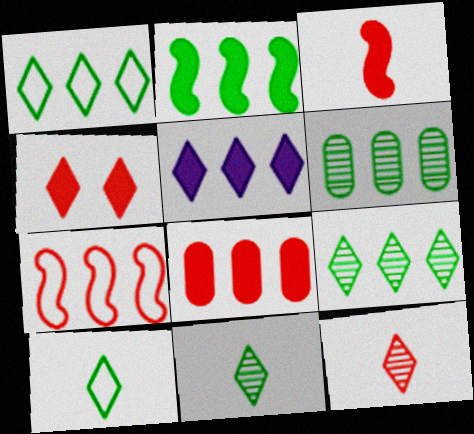[[1, 2, 6], 
[2, 5, 8], 
[3, 4, 8], 
[5, 6, 7]]